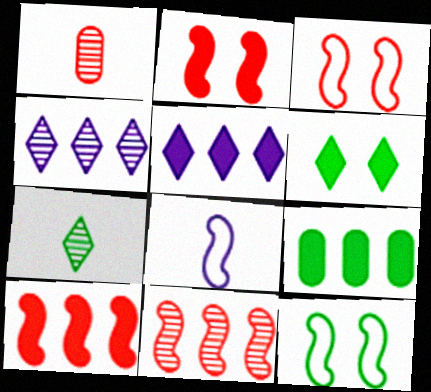[[1, 5, 12], 
[5, 9, 10], 
[7, 9, 12]]